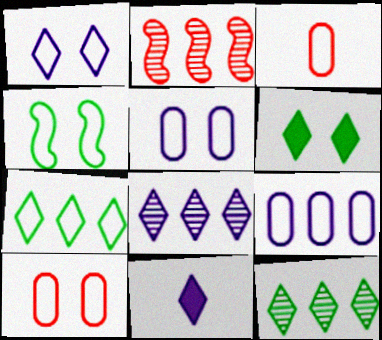[[1, 4, 10], 
[1, 8, 11]]